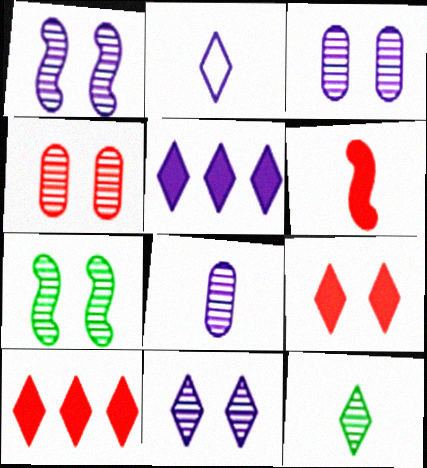[[1, 3, 11], 
[2, 5, 11], 
[4, 7, 11]]